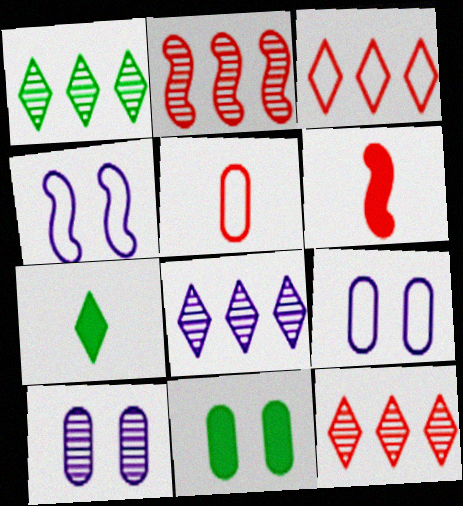[[1, 6, 9], 
[1, 8, 12], 
[2, 7, 9]]